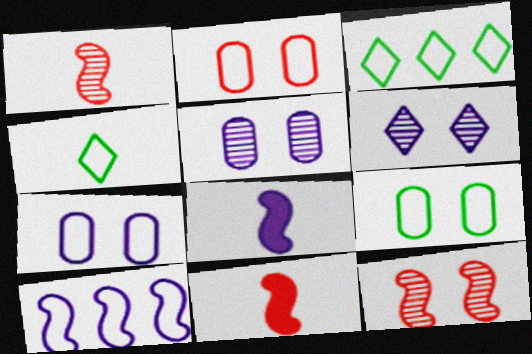[[2, 4, 10], 
[2, 7, 9], 
[3, 5, 11]]